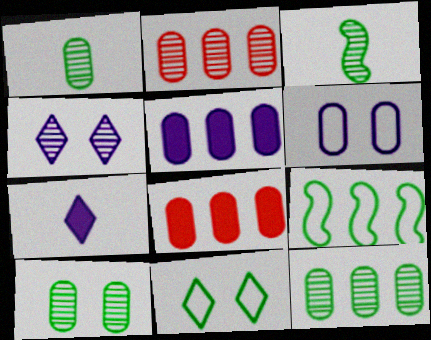[[1, 6, 8], 
[1, 10, 12], 
[2, 3, 4]]